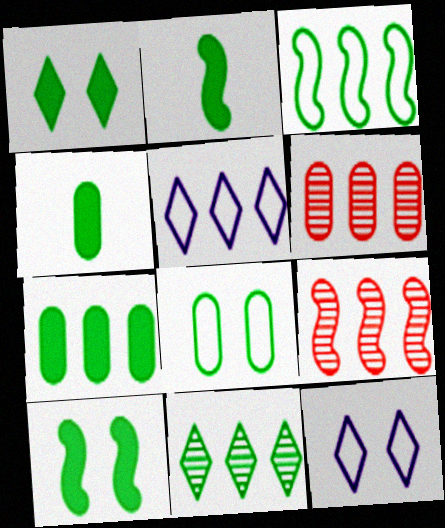[[1, 2, 7], 
[2, 6, 12], 
[2, 8, 11], 
[3, 7, 11], 
[4, 9, 12], 
[5, 7, 9]]